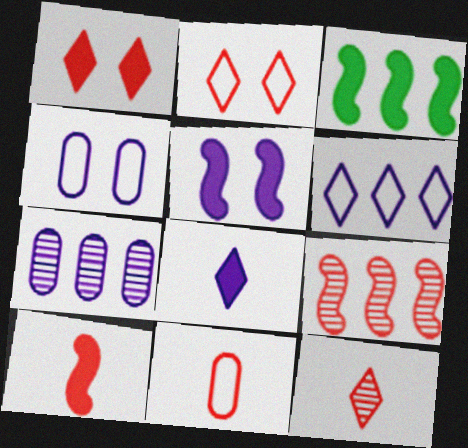[[1, 9, 11], 
[3, 4, 12], 
[3, 5, 10], 
[10, 11, 12]]